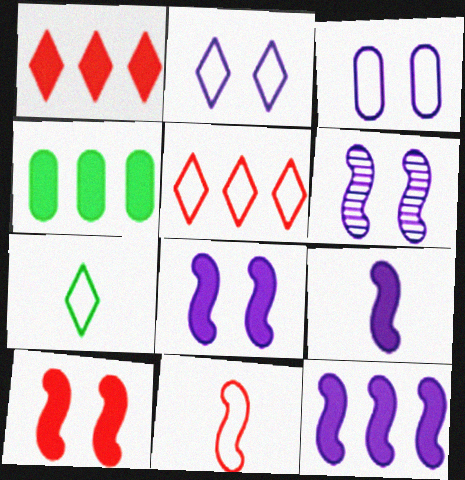[[1, 4, 12], 
[2, 5, 7], 
[8, 9, 12]]